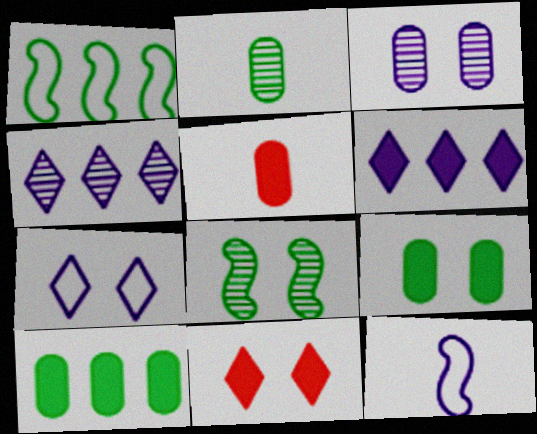[[3, 6, 12]]